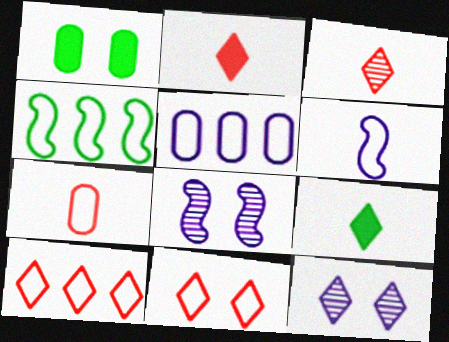[[1, 8, 11], 
[4, 5, 10], 
[9, 10, 12]]